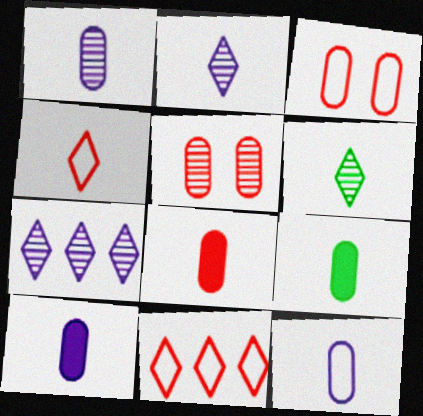[[1, 10, 12], 
[8, 9, 10]]